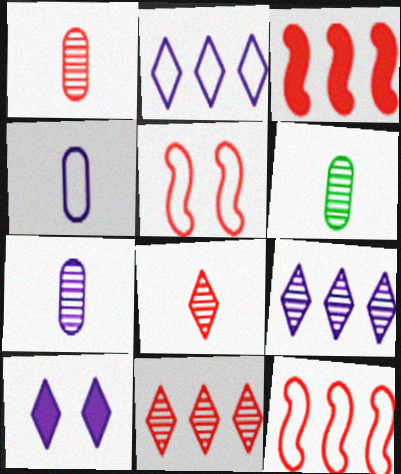[[1, 6, 7], 
[6, 10, 12]]